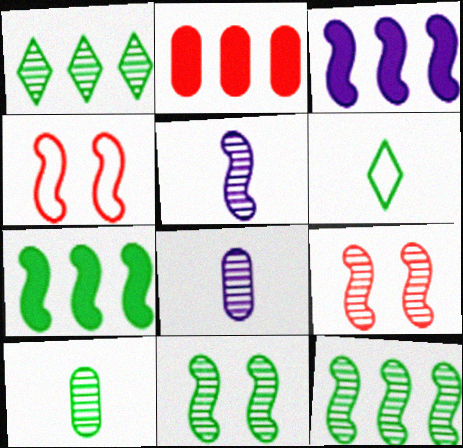[[1, 8, 9], 
[1, 10, 11], 
[4, 5, 7], 
[5, 9, 12]]